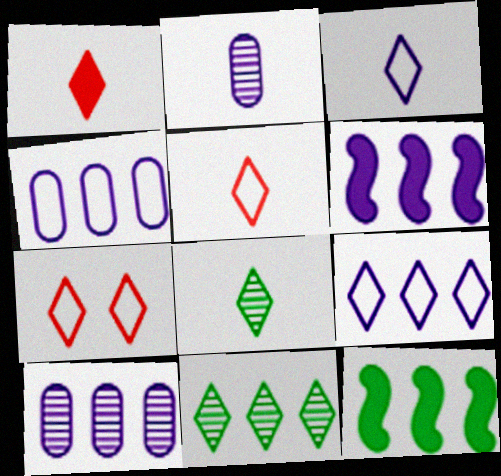[[1, 3, 8], 
[2, 7, 12], 
[6, 9, 10]]